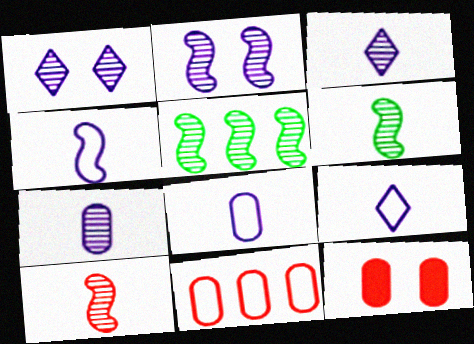[[2, 5, 10], 
[4, 8, 9], 
[5, 9, 12]]